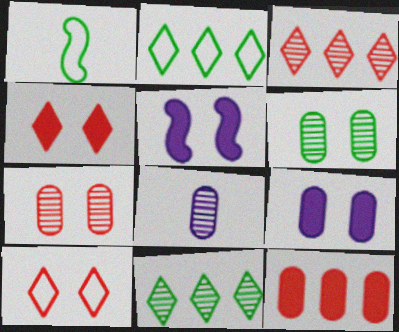[[1, 3, 9], 
[5, 6, 10]]